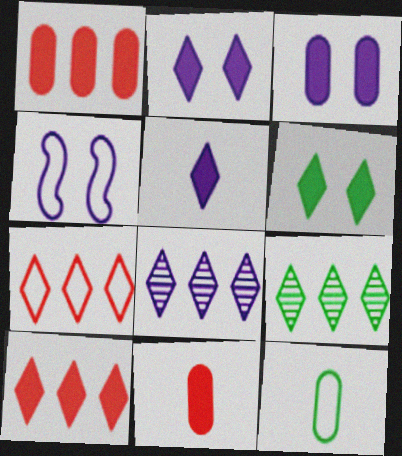[[4, 7, 12], 
[4, 9, 11], 
[5, 6, 10]]